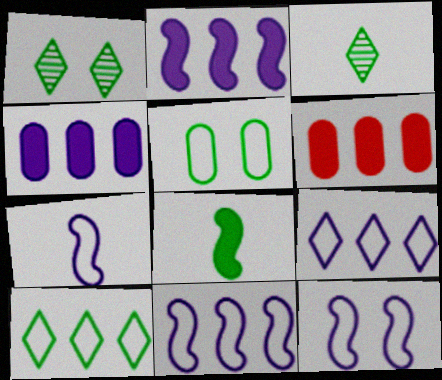[[1, 6, 7], 
[3, 6, 12], 
[7, 11, 12]]